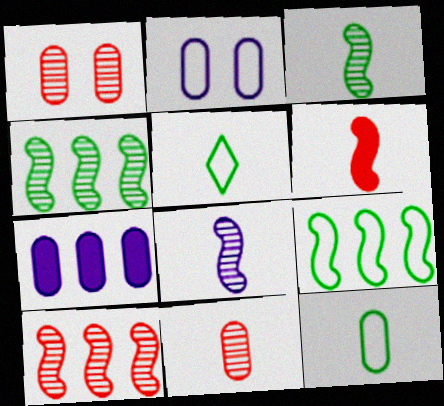[[1, 7, 12]]